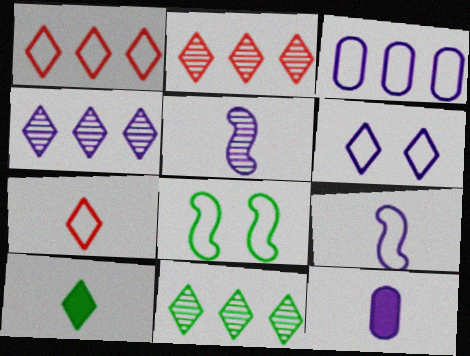[[2, 4, 11], 
[2, 6, 10], 
[2, 8, 12], 
[3, 6, 9], 
[3, 7, 8]]